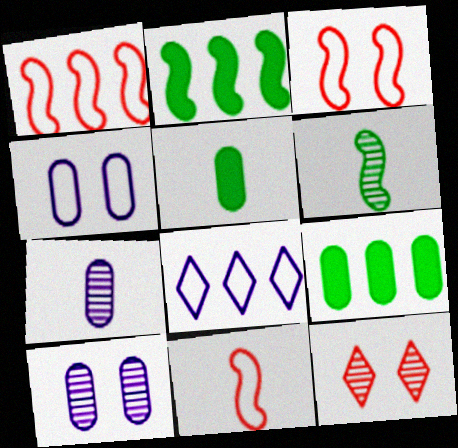[[1, 3, 11]]